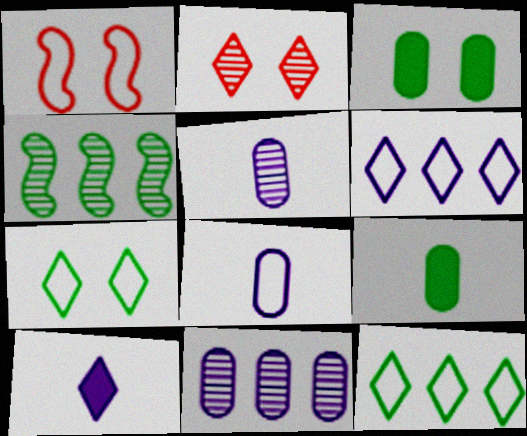[[1, 8, 12], 
[2, 4, 5], 
[2, 10, 12], 
[4, 7, 9]]